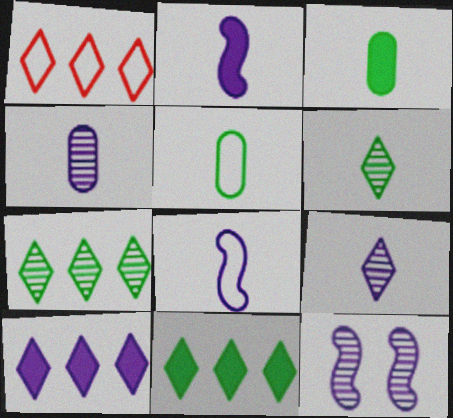[[1, 3, 12], 
[1, 7, 10]]